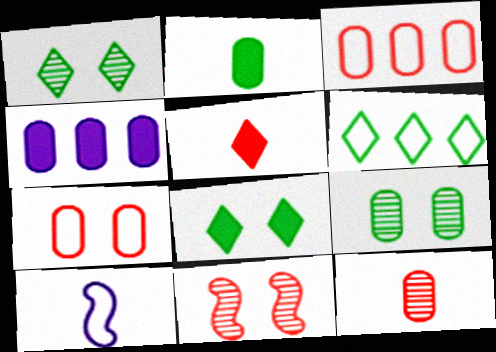[[3, 5, 11], 
[6, 7, 10]]